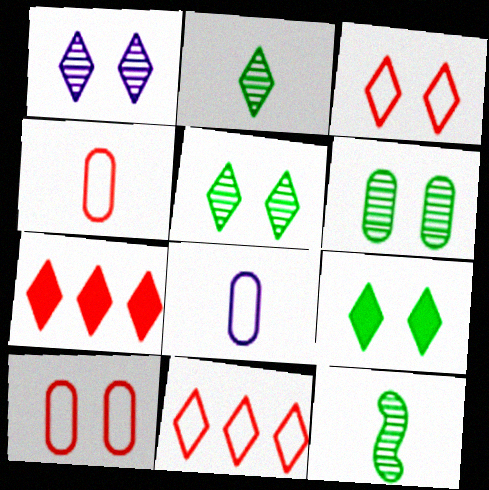[[1, 3, 9]]